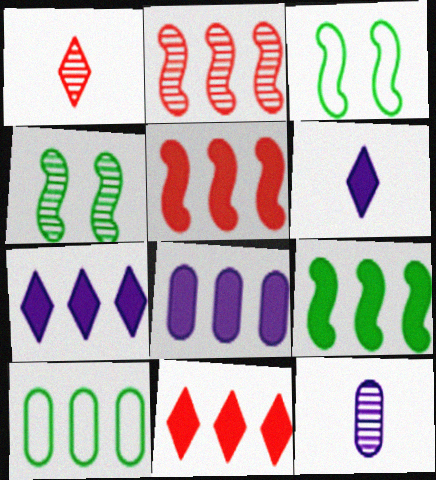[[1, 3, 8], 
[2, 7, 10], 
[3, 11, 12], 
[8, 9, 11]]